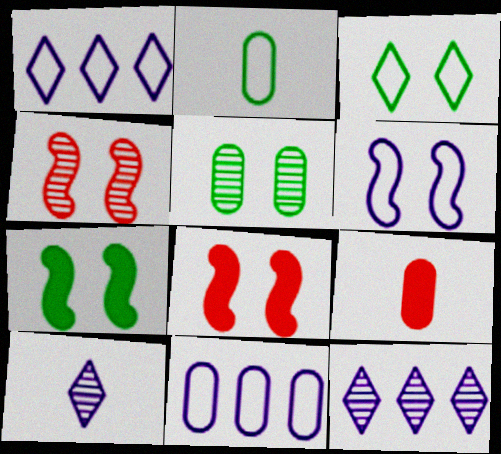[[2, 8, 12], 
[3, 5, 7], 
[4, 6, 7], 
[5, 9, 11]]